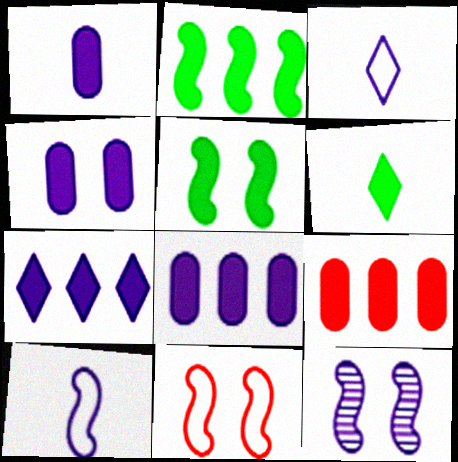[[1, 4, 8], 
[2, 7, 9], 
[3, 8, 12], 
[5, 11, 12]]